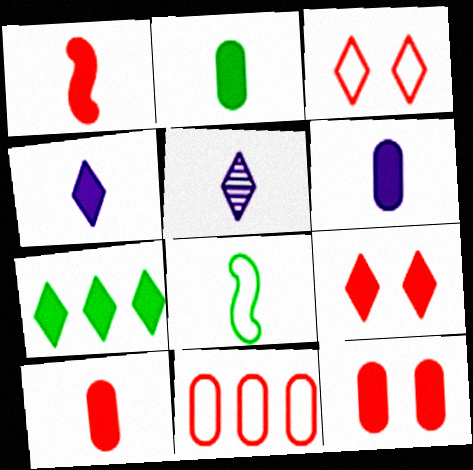[[1, 2, 4], 
[2, 6, 10], 
[3, 5, 7], 
[4, 7, 9], 
[5, 8, 10]]